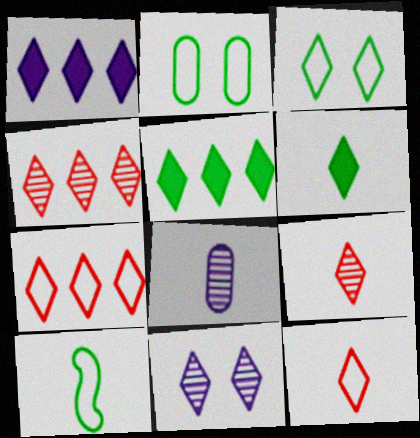[[1, 3, 9], 
[5, 11, 12], 
[6, 7, 11]]